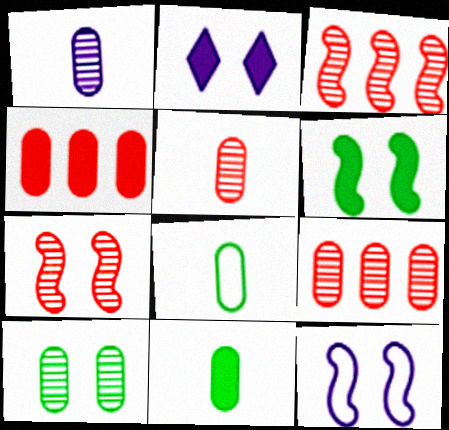[[1, 9, 10], 
[2, 3, 8], 
[6, 7, 12]]